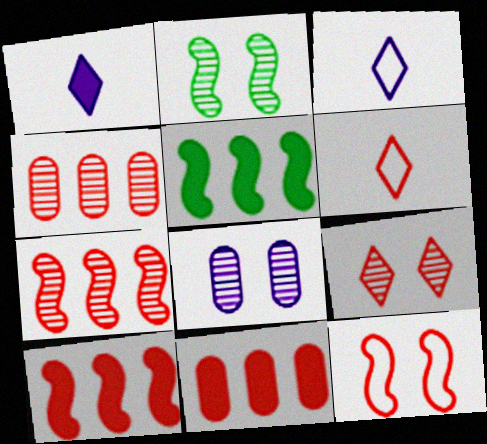[[2, 3, 11], 
[2, 8, 9], 
[5, 6, 8]]